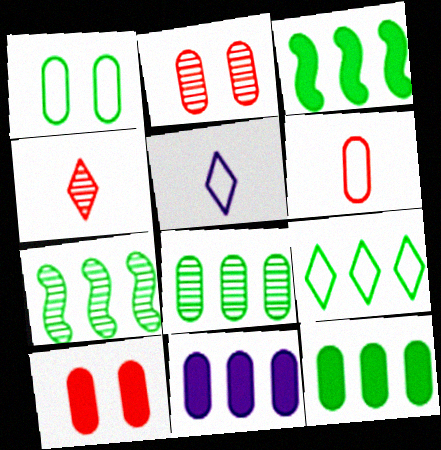[[2, 3, 5], 
[3, 8, 9], 
[5, 7, 10], 
[7, 9, 12]]